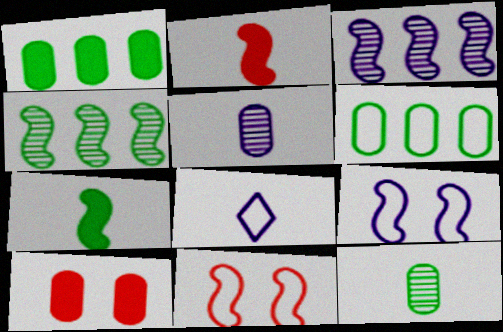[[2, 4, 9], 
[2, 8, 12], 
[3, 7, 11], 
[4, 8, 10], 
[5, 6, 10], 
[6, 8, 11]]